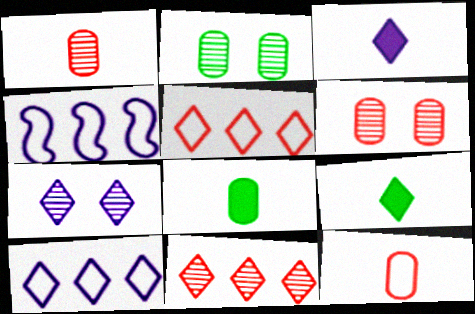[[3, 7, 10], 
[4, 6, 9], 
[5, 7, 9]]